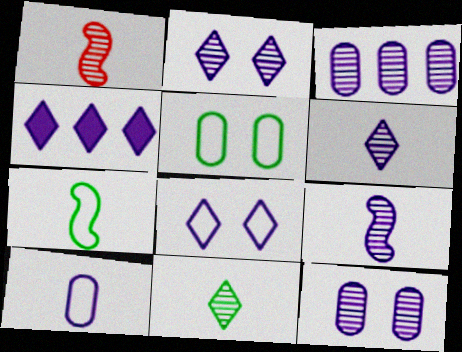[[1, 4, 5], 
[2, 3, 9], 
[4, 6, 8]]